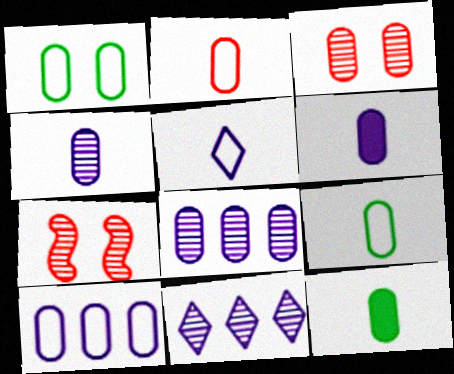[[1, 2, 10], 
[2, 4, 12], 
[3, 10, 12]]